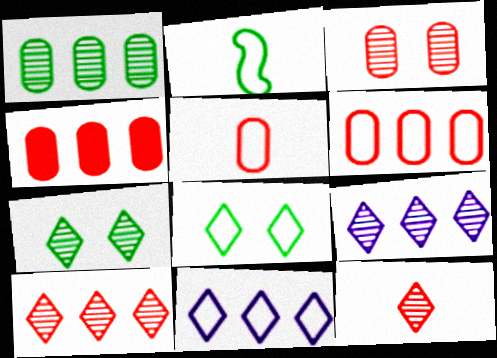[[3, 4, 5], 
[7, 9, 12]]